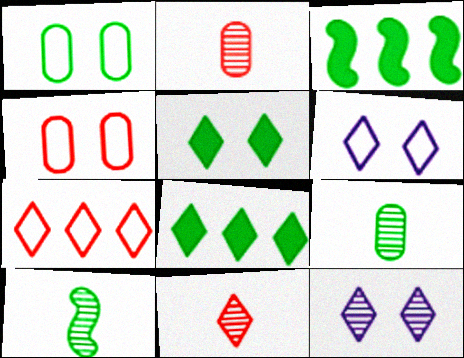[[1, 8, 10], 
[2, 3, 6], 
[6, 8, 11]]